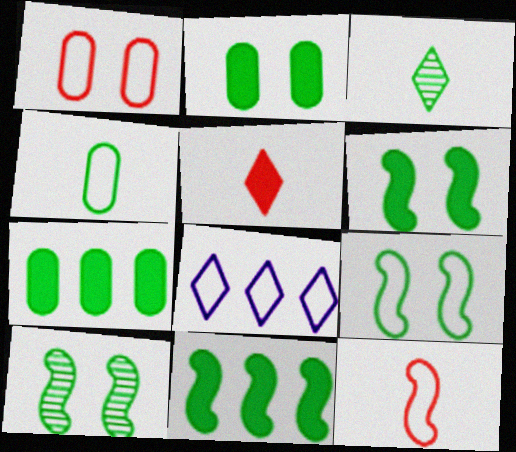[[3, 7, 9], 
[6, 9, 10]]